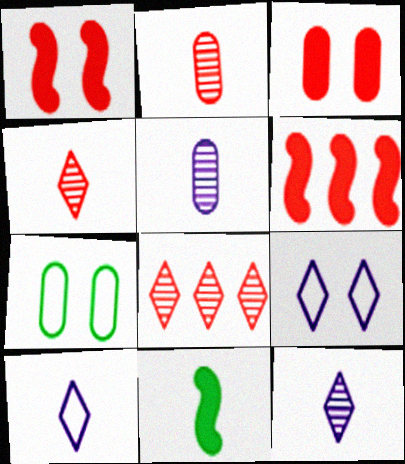[[2, 10, 11], 
[6, 7, 12]]